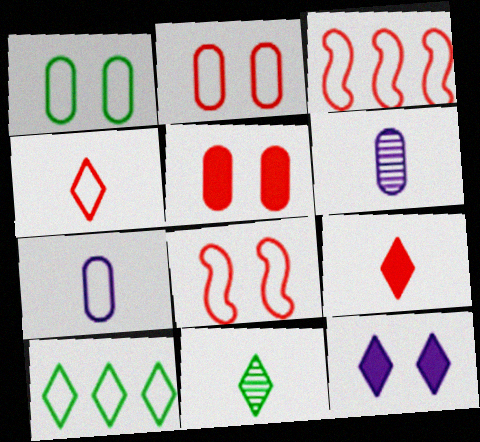[[2, 3, 4], 
[7, 8, 10]]